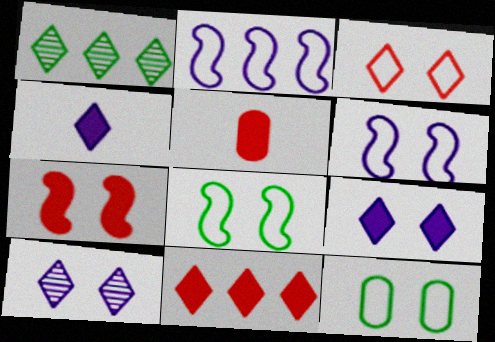[[1, 3, 4], 
[1, 5, 6], 
[3, 6, 12], 
[5, 7, 11], 
[7, 10, 12]]